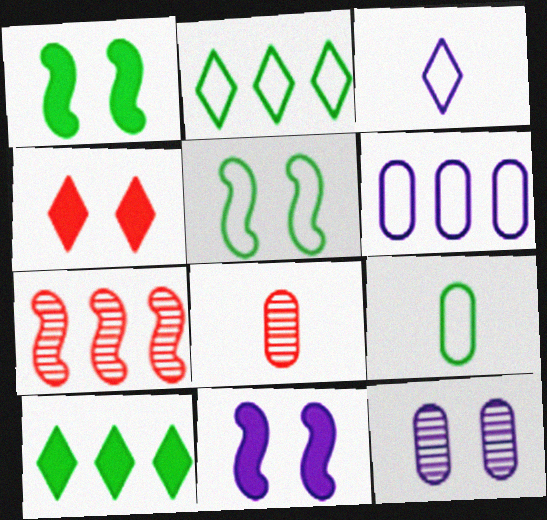[[2, 5, 9], 
[2, 8, 11], 
[4, 5, 12], 
[6, 7, 10]]